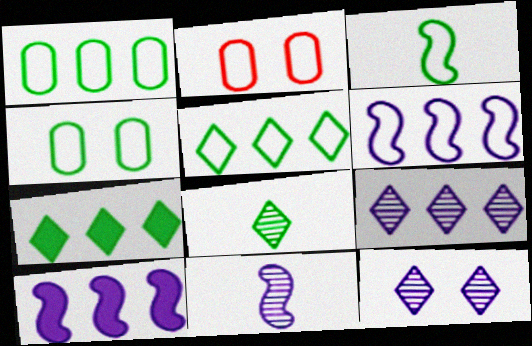[[2, 7, 11], 
[2, 8, 10], 
[3, 4, 5]]